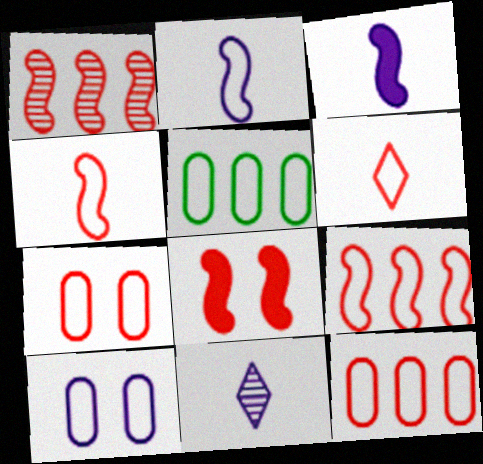[[1, 4, 8], 
[5, 8, 11], 
[6, 7, 9]]